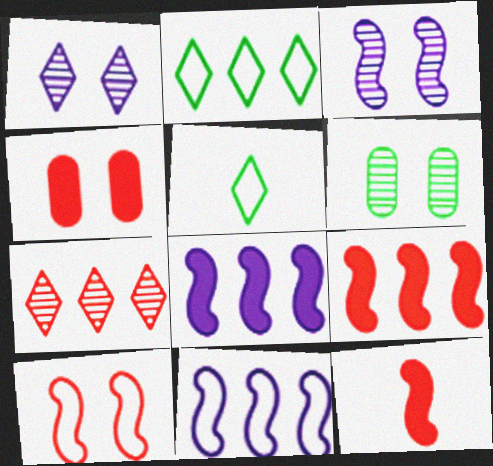[]